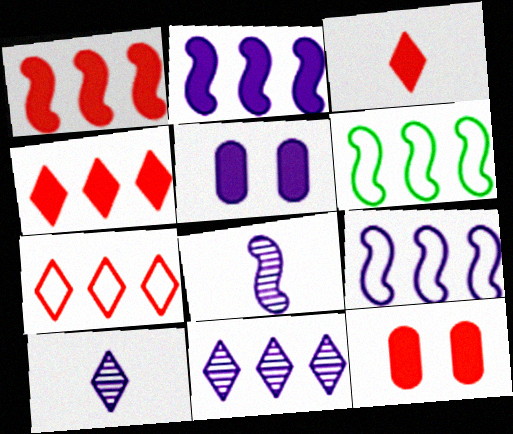[[1, 3, 12], 
[5, 9, 10], 
[6, 10, 12]]